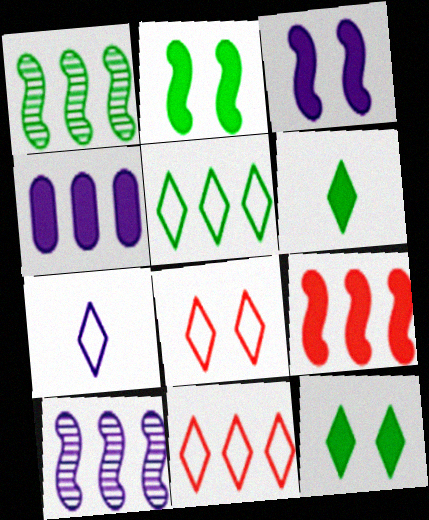[[1, 4, 11], 
[5, 7, 8]]